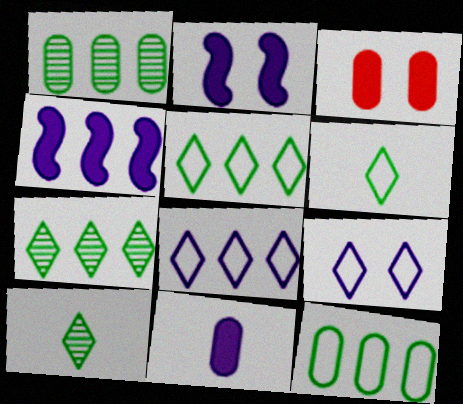[]